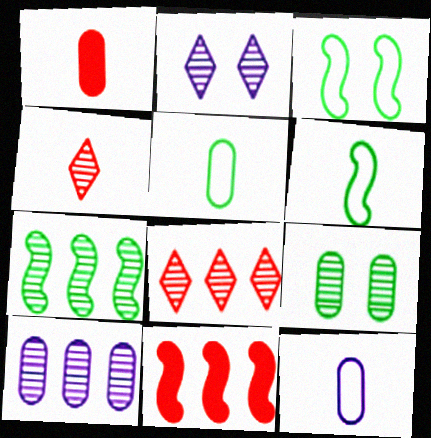[[2, 5, 11], 
[7, 8, 10]]